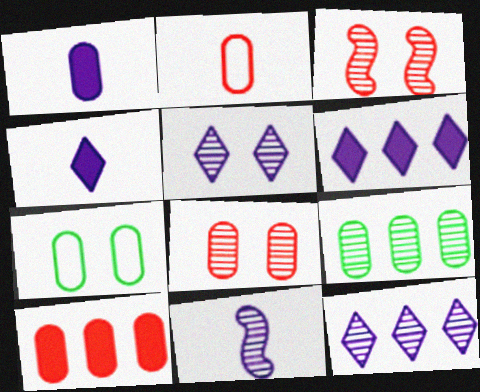[[2, 8, 10]]